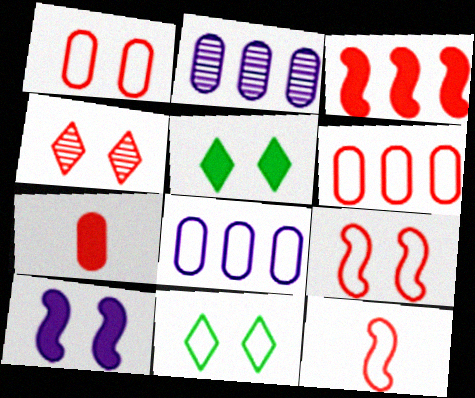[[2, 5, 12], 
[8, 11, 12]]